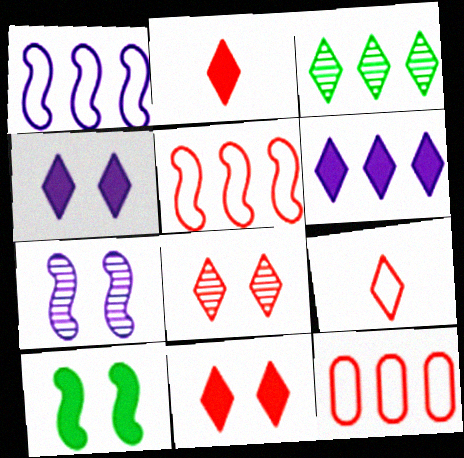[[3, 4, 9]]